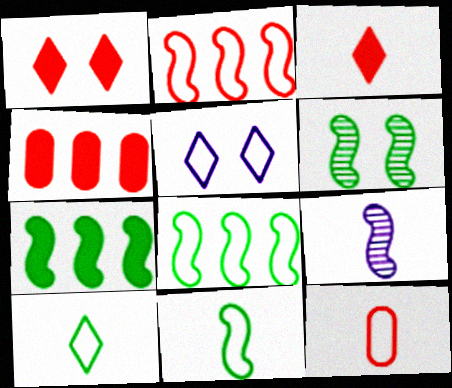[[5, 8, 12], 
[6, 7, 11]]